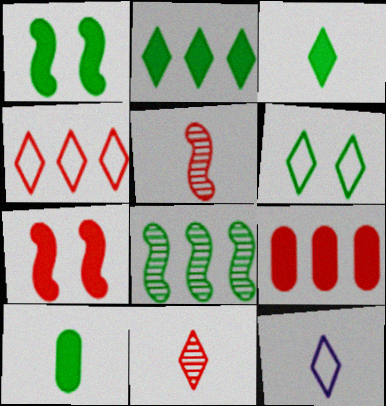[[1, 2, 10], 
[3, 11, 12], 
[4, 6, 12], 
[5, 10, 12], 
[6, 8, 10]]